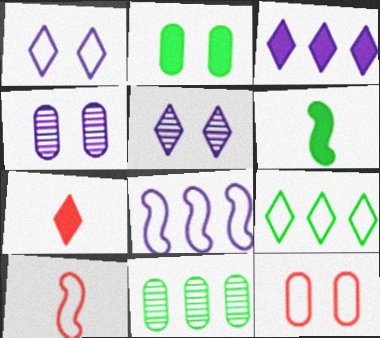[[2, 4, 12], 
[5, 7, 9]]